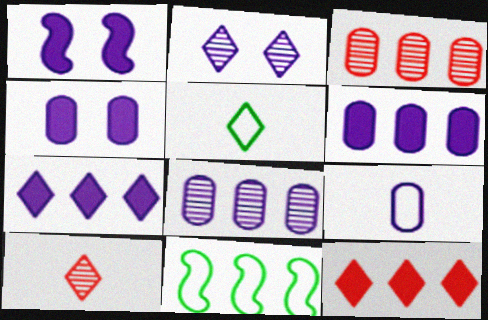[[1, 3, 5], 
[2, 5, 12], 
[3, 7, 11], 
[4, 8, 9], 
[4, 10, 11], 
[8, 11, 12]]